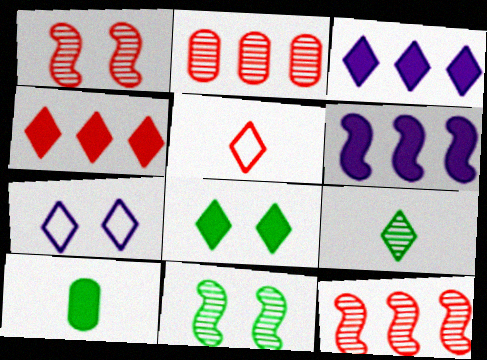[[4, 7, 9], 
[7, 10, 12]]